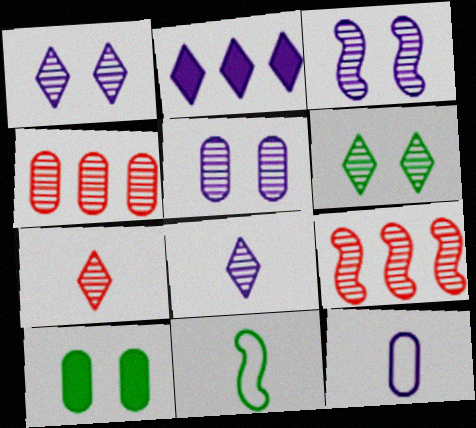[[1, 3, 5], 
[2, 3, 12], 
[4, 10, 12]]